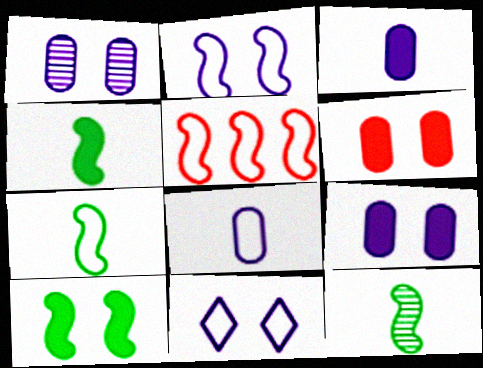[[2, 5, 7], 
[4, 7, 12]]